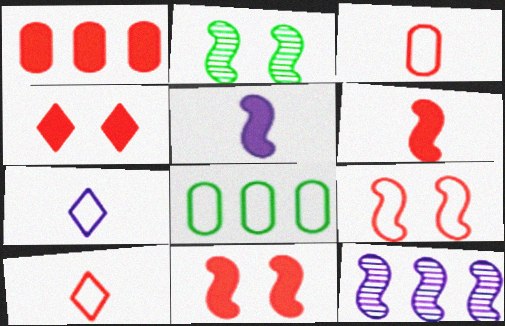[[1, 2, 7], 
[1, 4, 6], 
[7, 8, 9]]